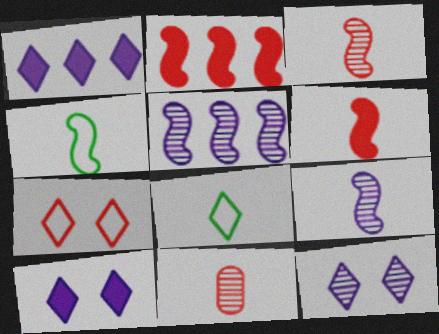[[2, 7, 11], 
[4, 6, 9]]